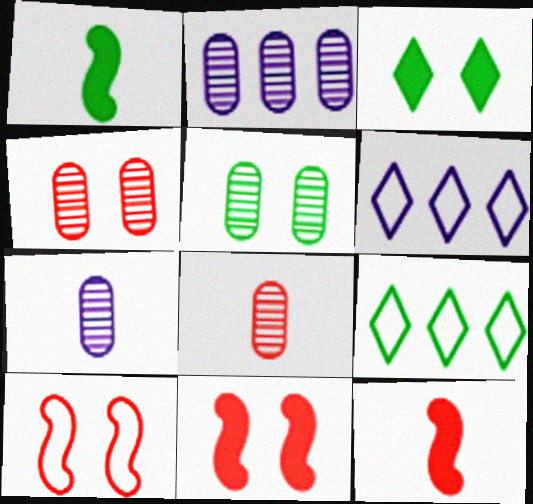[[1, 4, 6], 
[1, 5, 9], 
[2, 5, 8], 
[5, 6, 12], 
[7, 9, 11]]